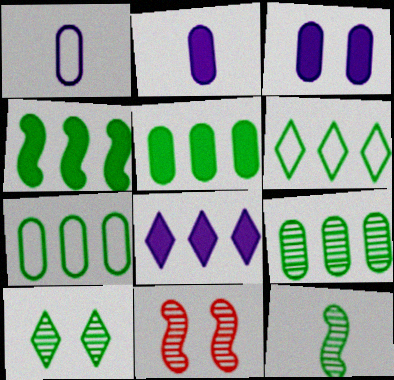[[2, 6, 11], 
[4, 6, 9], 
[5, 7, 9], 
[9, 10, 12]]